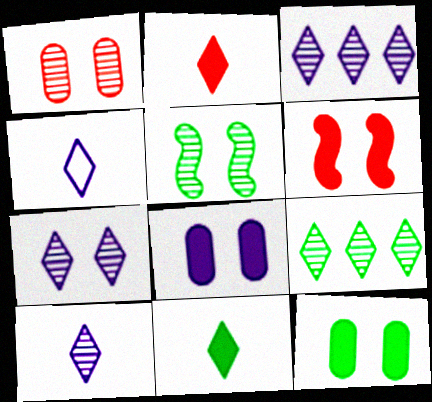[[1, 5, 7], 
[3, 7, 10]]